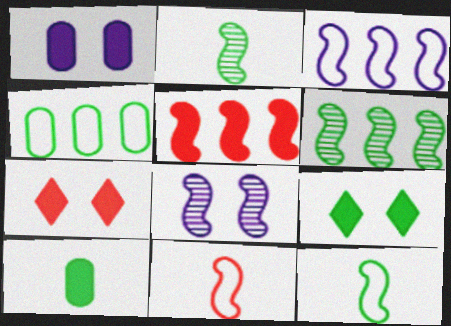[[2, 4, 9], 
[3, 5, 6], 
[5, 8, 12]]